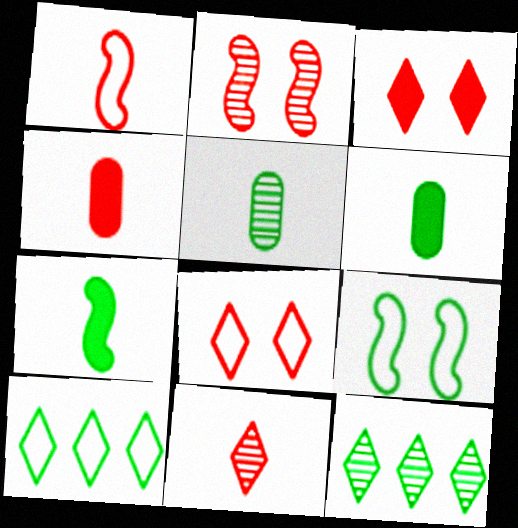[[1, 4, 11], 
[6, 9, 12]]